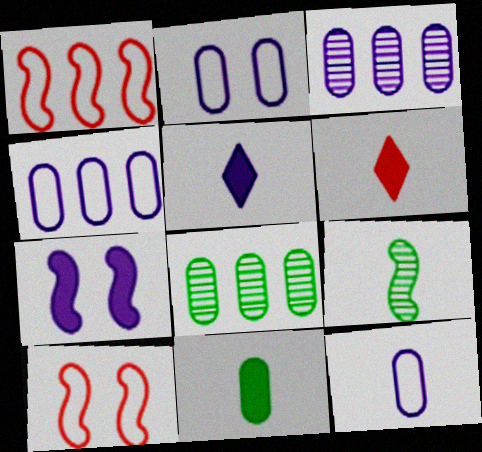[[1, 7, 9], 
[2, 4, 12], 
[5, 8, 10], 
[6, 9, 12]]